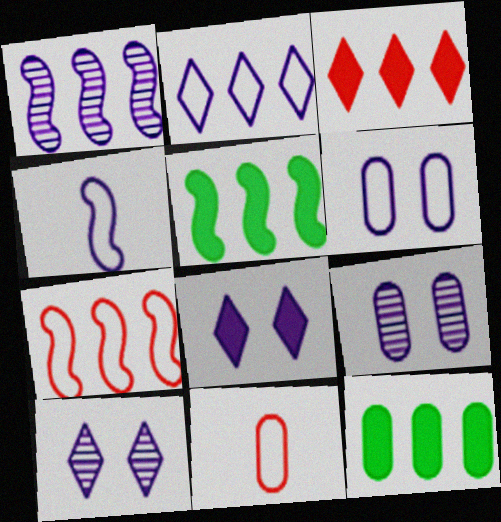[[1, 5, 7], 
[2, 4, 6], 
[5, 10, 11], 
[9, 11, 12]]